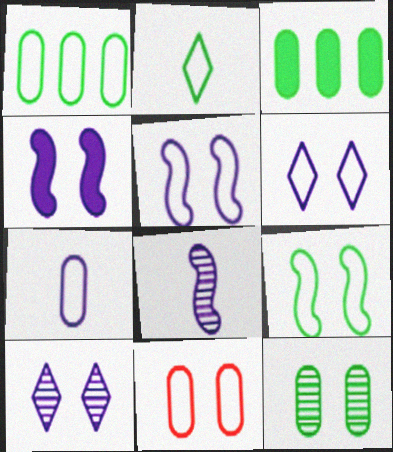[[1, 2, 9], 
[1, 7, 11], 
[6, 9, 11]]